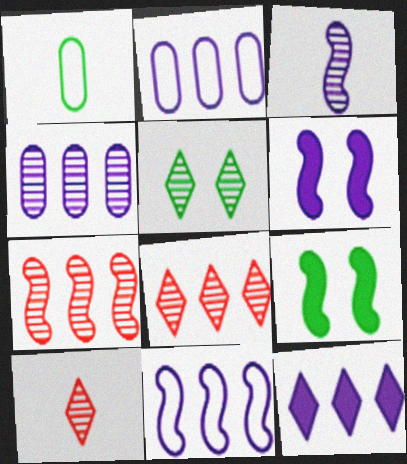[[1, 6, 8], 
[2, 9, 10], 
[3, 6, 11], 
[4, 11, 12]]